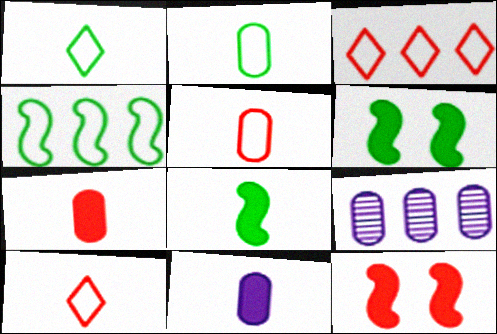[[1, 9, 12], 
[6, 9, 10]]